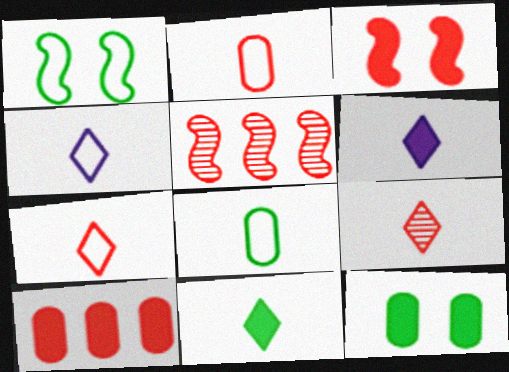[[4, 5, 12], 
[4, 9, 11]]